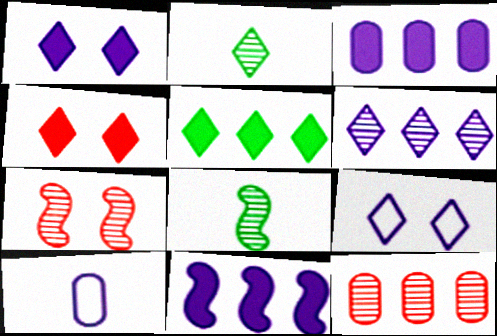[[5, 7, 10]]